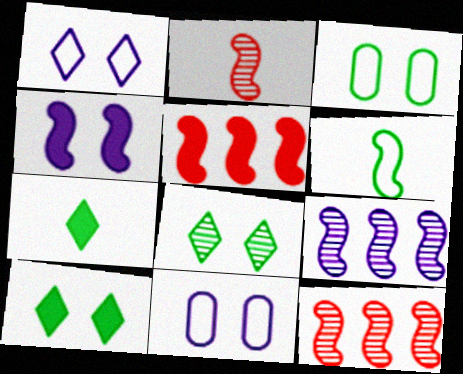[[4, 6, 12], 
[7, 11, 12]]